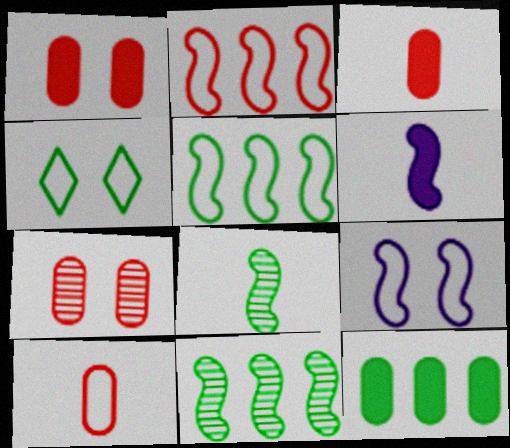[[4, 8, 12]]